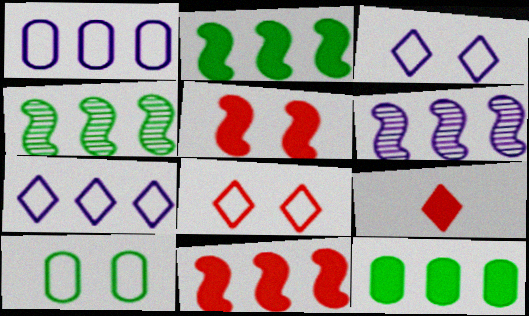[[6, 9, 10]]